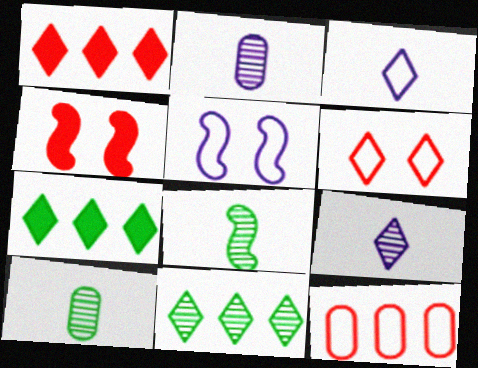[[1, 5, 10], 
[6, 7, 9]]